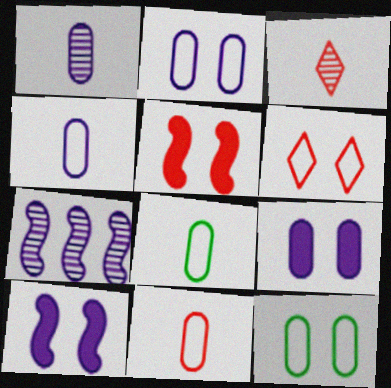[[4, 8, 11]]